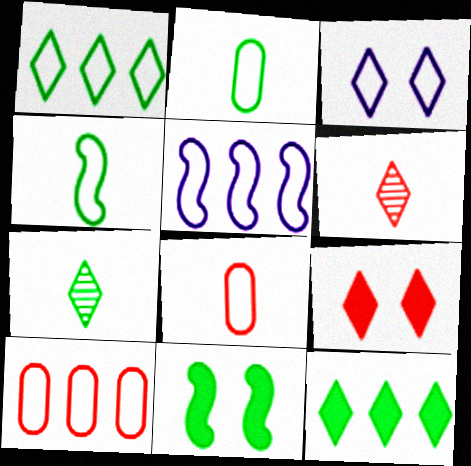[[1, 5, 10], 
[3, 4, 10], 
[3, 6, 12]]